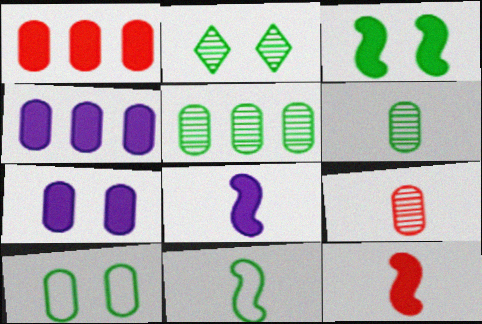[[2, 3, 10], 
[4, 9, 10]]